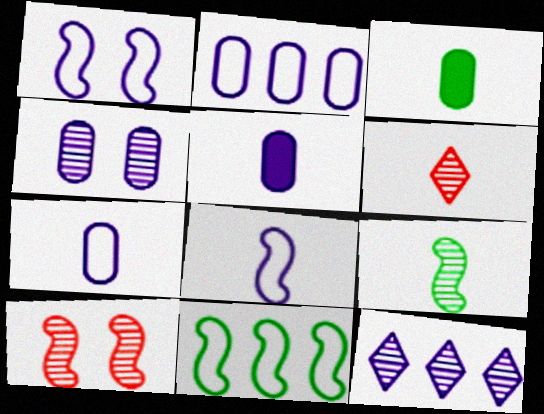[[1, 5, 12], 
[2, 4, 5], 
[3, 6, 8]]